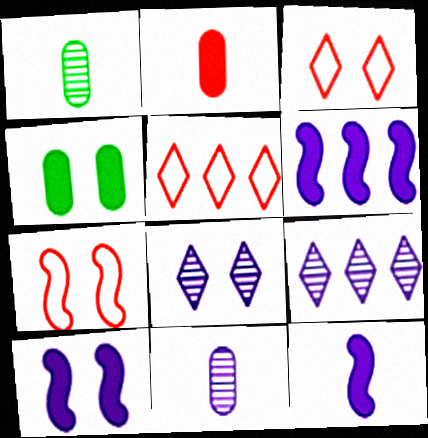[[1, 3, 6], 
[1, 5, 10], 
[4, 7, 8], 
[6, 10, 12]]